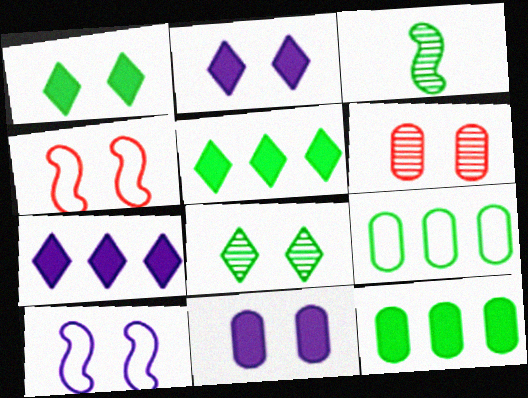[[1, 3, 9], 
[1, 6, 10], 
[4, 8, 11]]